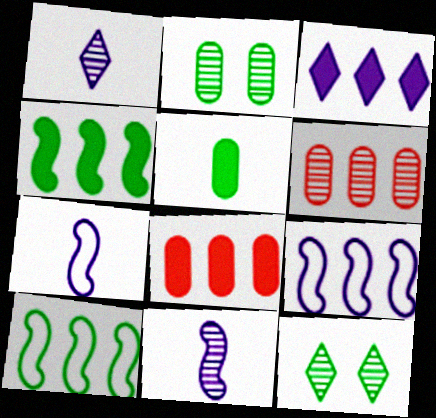[[3, 4, 8], 
[3, 6, 10], 
[5, 10, 12], 
[6, 11, 12], 
[7, 8, 12]]